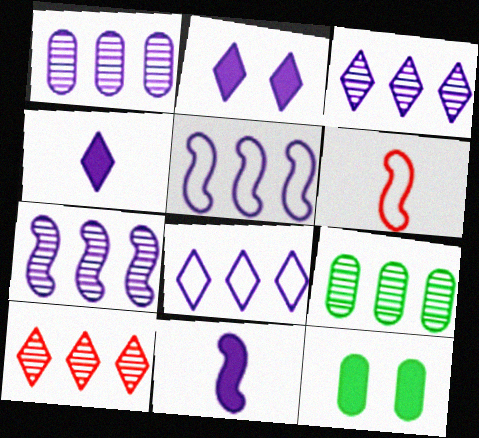[[1, 3, 7], 
[2, 6, 9], 
[3, 6, 12], 
[7, 9, 10]]